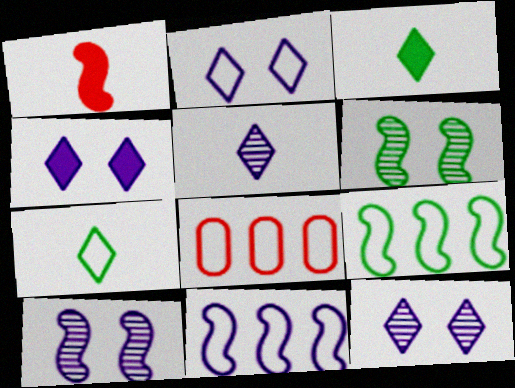[[1, 6, 11], 
[1, 9, 10], 
[2, 4, 12], 
[3, 8, 10]]